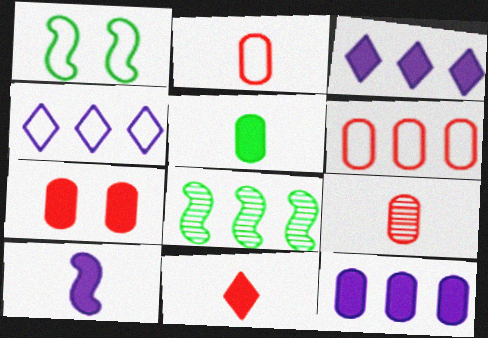[[1, 2, 4], 
[1, 3, 9], 
[3, 6, 8], 
[5, 7, 12], 
[5, 10, 11], 
[6, 7, 9]]